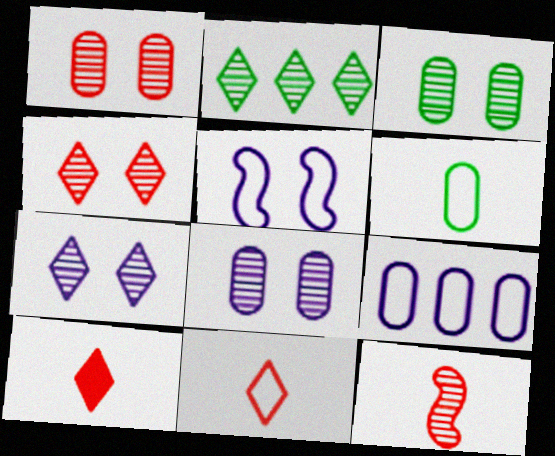[[1, 3, 8], 
[2, 8, 12]]